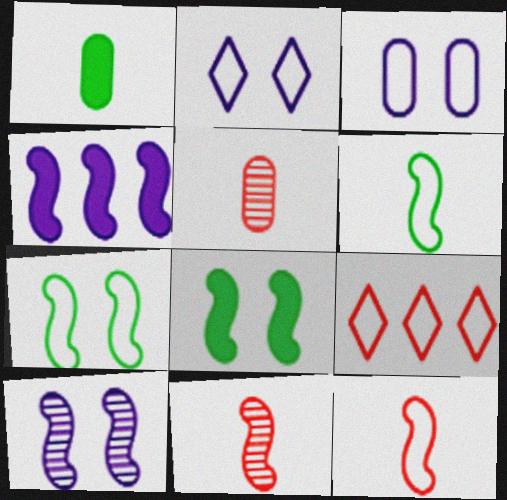[[1, 9, 10], 
[3, 6, 9], 
[4, 7, 11]]